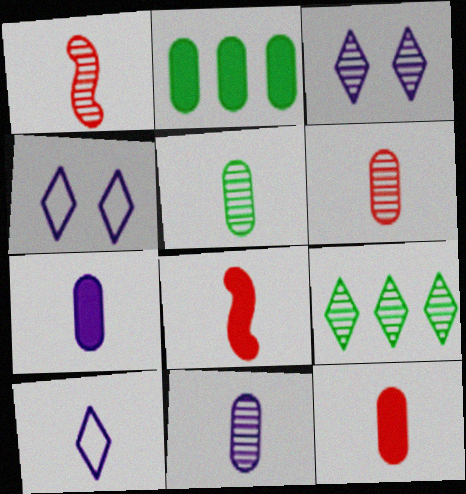[[1, 2, 4], 
[5, 6, 11], 
[5, 8, 10]]